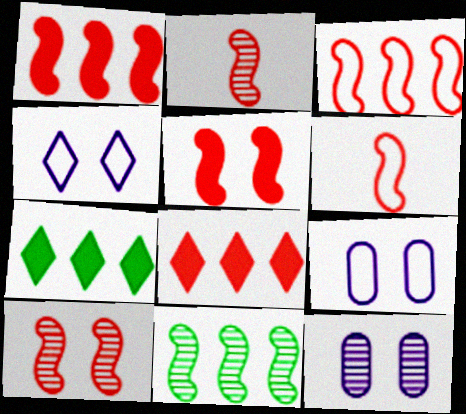[[1, 6, 10], 
[2, 3, 5], 
[2, 7, 9], 
[6, 7, 12]]